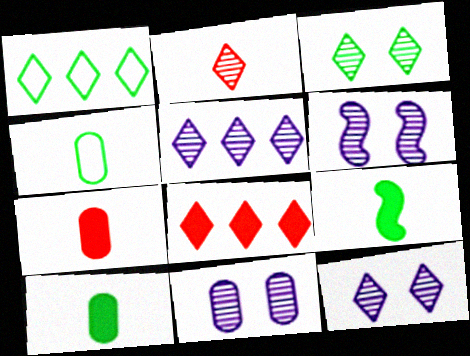[[1, 5, 8], 
[1, 6, 7], 
[2, 3, 5], 
[4, 6, 8], 
[6, 11, 12]]